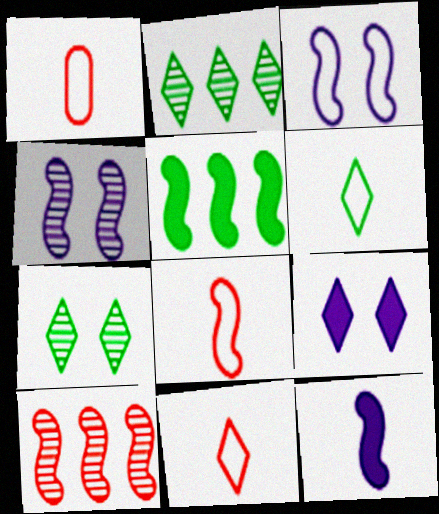[[1, 8, 11], 
[2, 9, 11], 
[4, 5, 8]]